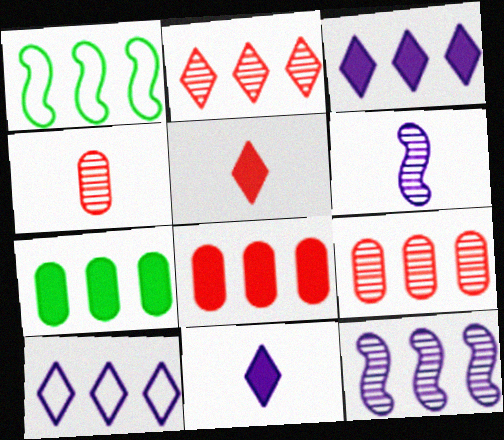[[1, 3, 9]]